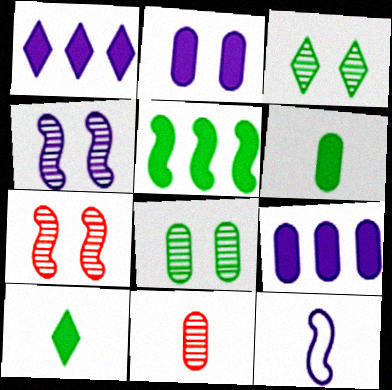[[5, 7, 12], 
[10, 11, 12]]